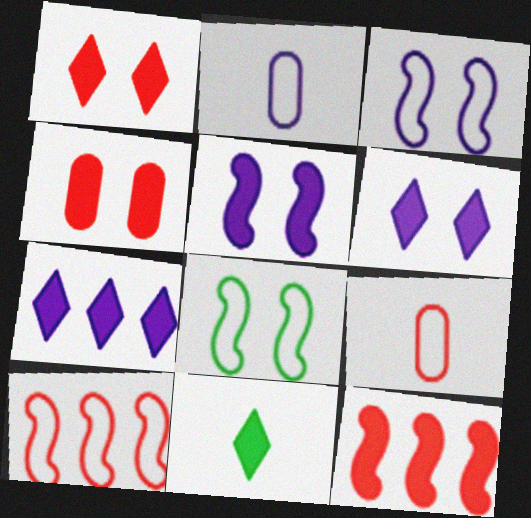[[1, 7, 11]]